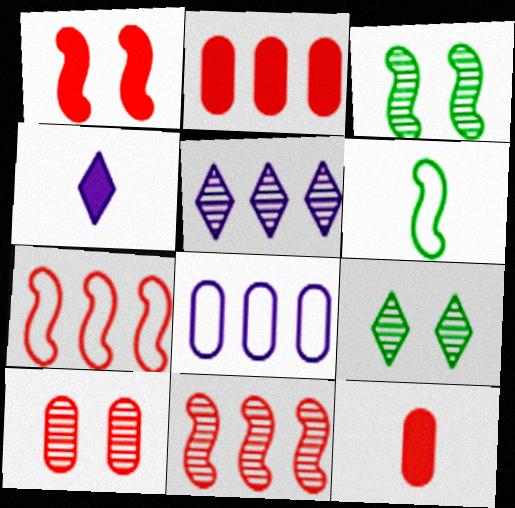[]